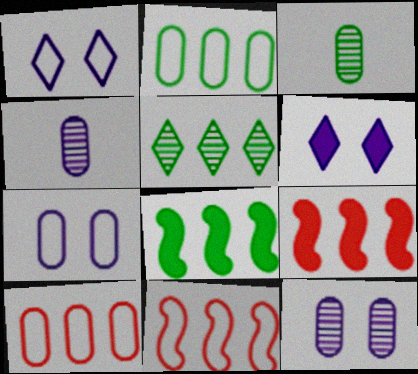[[1, 3, 9], 
[2, 5, 8], 
[3, 6, 11]]